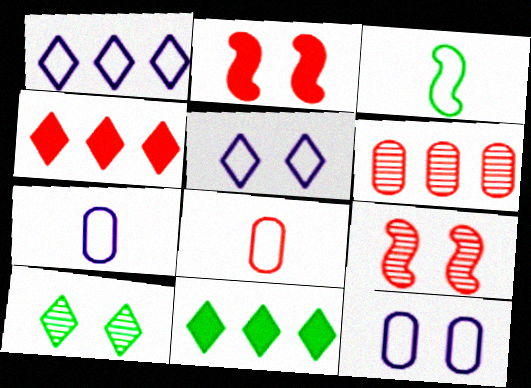[[2, 10, 12], 
[4, 8, 9], 
[7, 9, 11]]